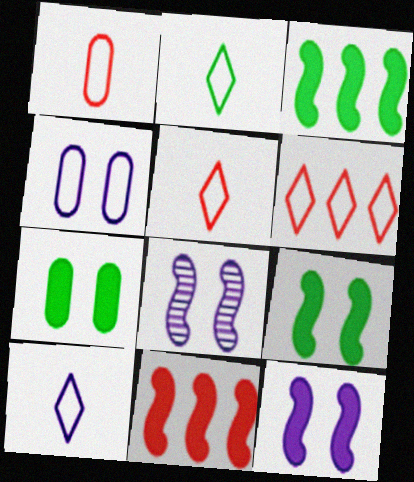[[2, 5, 10]]